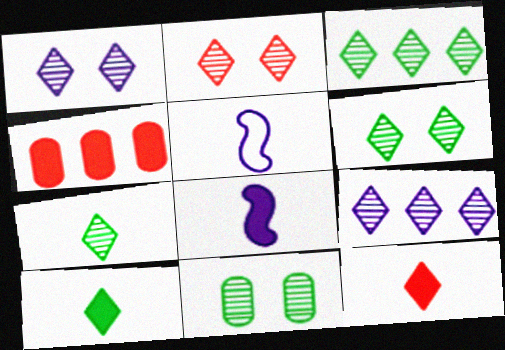[[1, 2, 6], 
[2, 7, 9], 
[3, 6, 7], 
[4, 5, 6]]